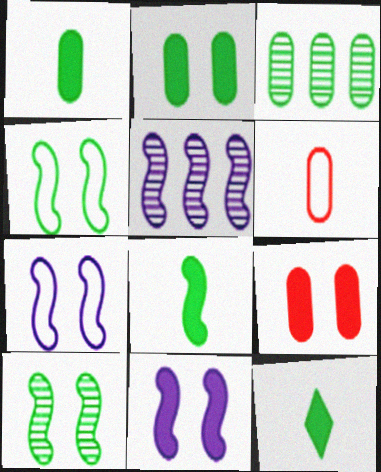[[1, 8, 12], 
[3, 4, 12]]